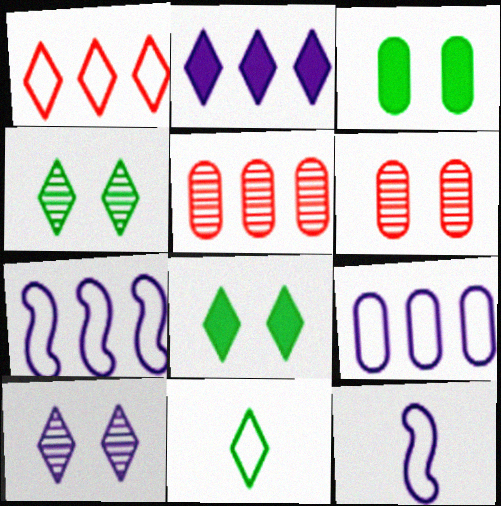[[5, 8, 12]]